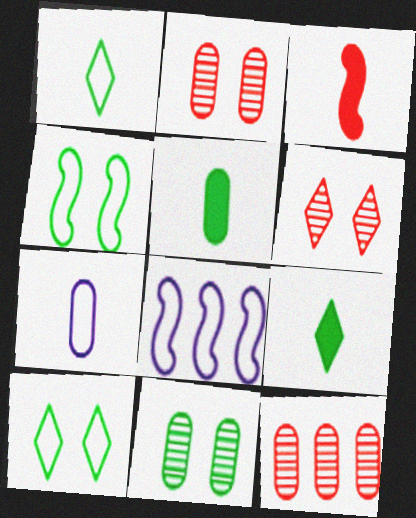[[2, 8, 9], 
[5, 6, 8]]